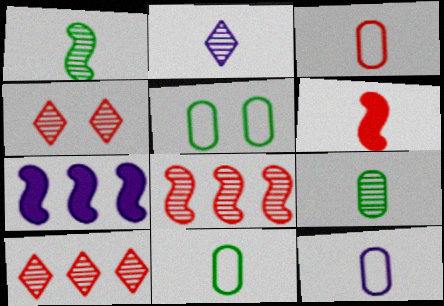[[2, 6, 11], 
[3, 11, 12], 
[4, 7, 11]]